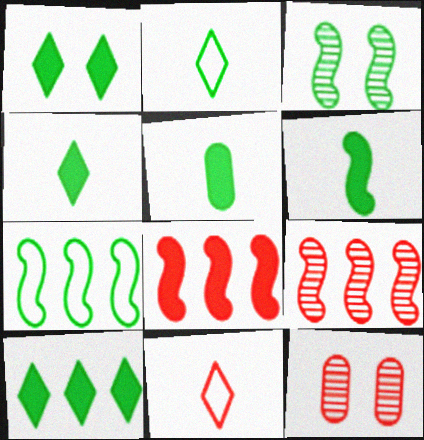[[1, 4, 10], 
[3, 6, 7], 
[4, 5, 6], 
[8, 11, 12]]